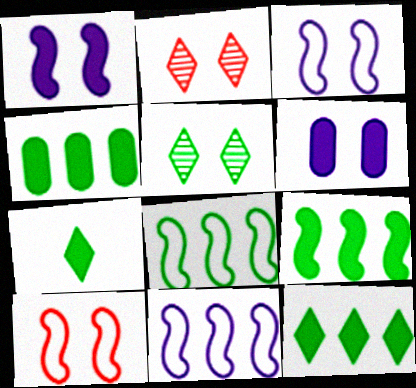[[4, 9, 12], 
[5, 6, 10]]